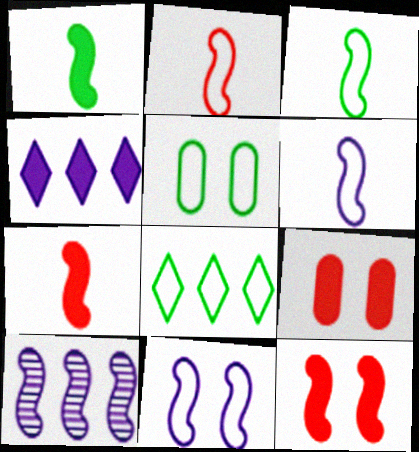[[1, 4, 9], 
[2, 3, 6], 
[3, 5, 8], 
[3, 10, 12]]